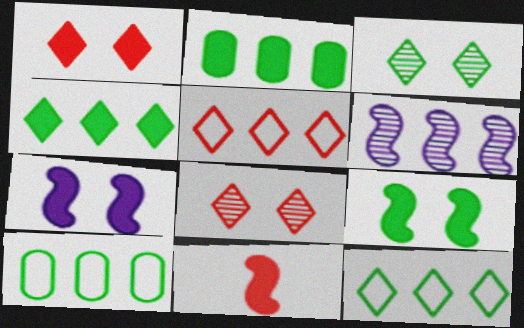[[2, 5, 6]]